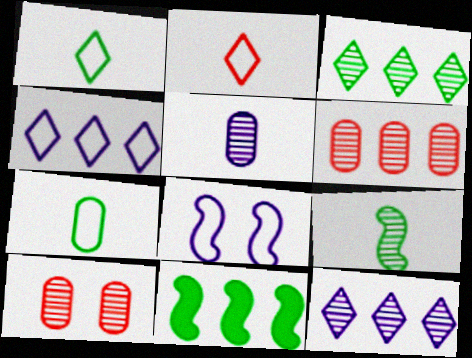[[4, 6, 11], 
[9, 10, 12]]